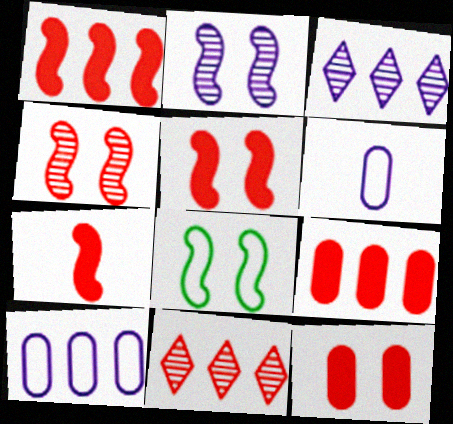[[1, 5, 7], 
[2, 5, 8]]